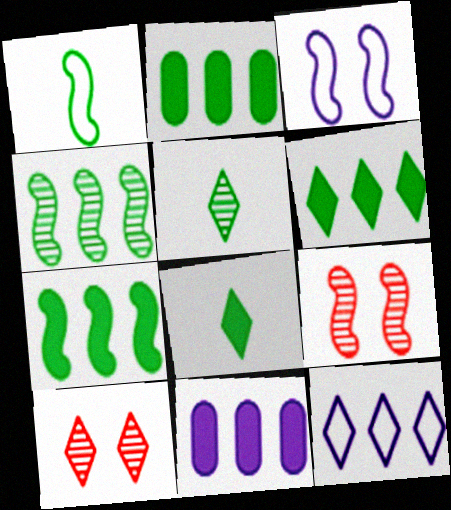[[1, 10, 11], 
[2, 6, 7], 
[8, 10, 12]]